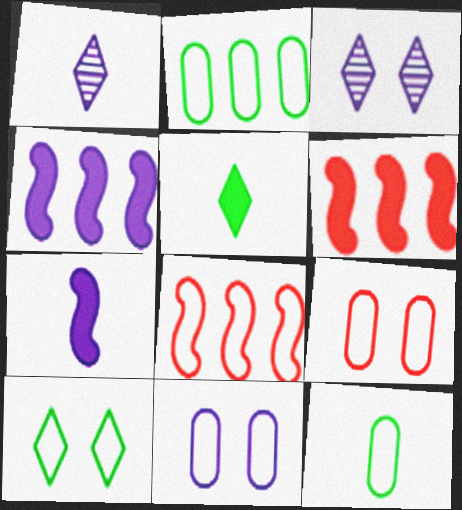[[1, 4, 11], 
[3, 6, 12]]